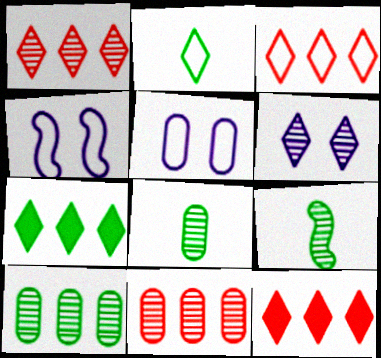[[1, 3, 12], 
[2, 6, 12], 
[4, 8, 12], 
[5, 9, 12], 
[6, 9, 11]]